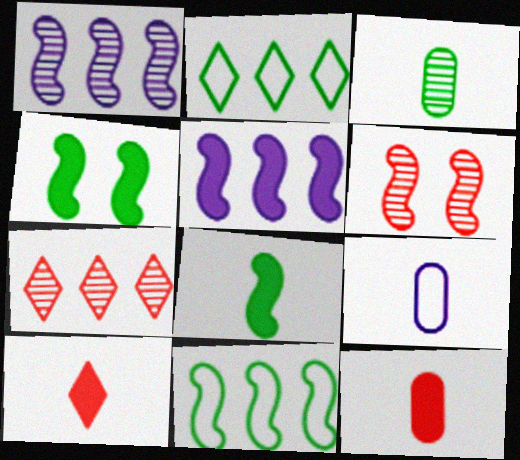[[2, 3, 4], 
[3, 9, 12], 
[4, 7, 9]]